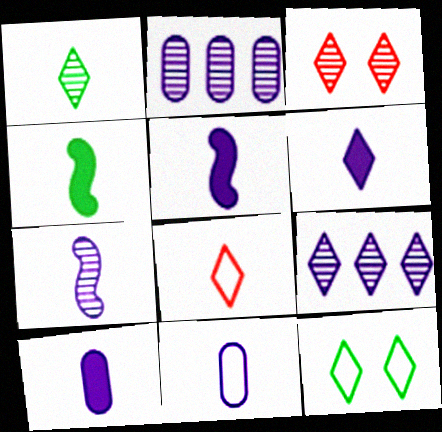[[1, 3, 9], 
[1, 6, 8], 
[5, 6, 10], 
[6, 7, 11]]